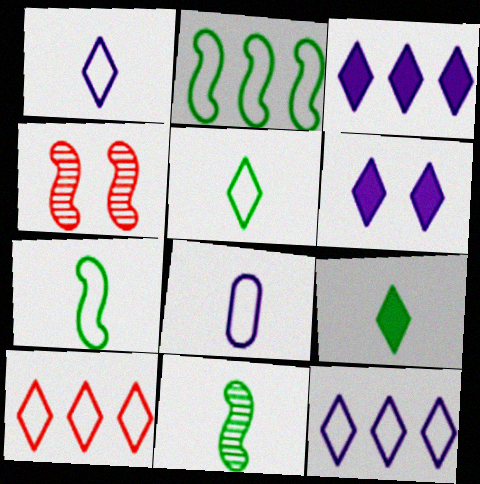[]